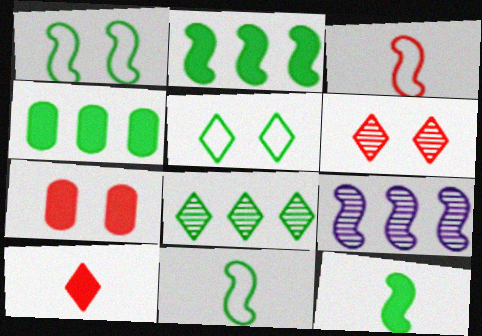[]